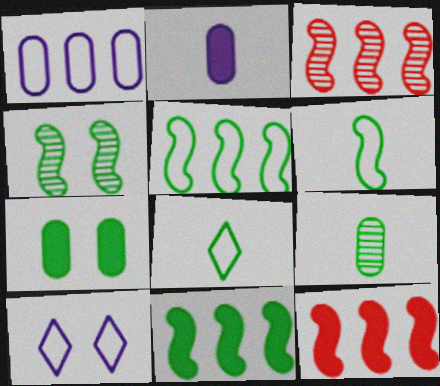[[4, 6, 11], 
[9, 10, 12]]